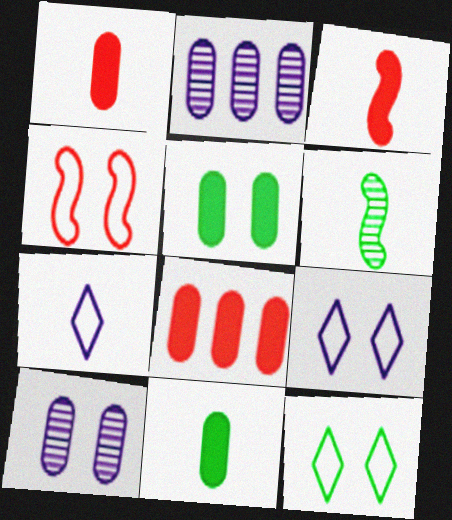[[1, 6, 7], 
[2, 3, 12], 
[6, 8, 9]]